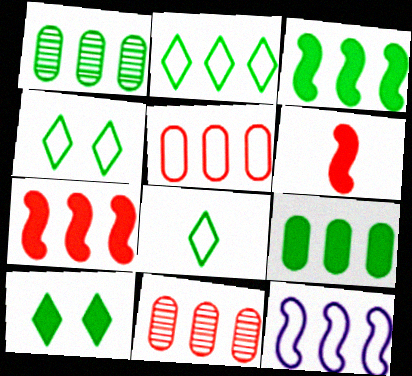[[1, 2, 3], 
[2, 4, 8], 
[2, 5, 12]]